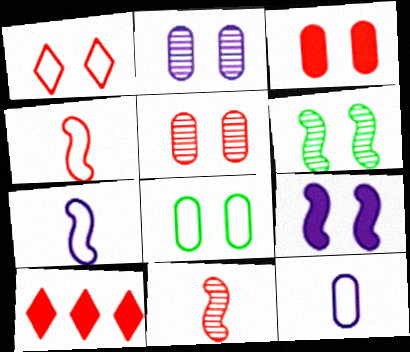[[2, 3, 8], 
[4, 5, 10], 
[6, 10, 12]]